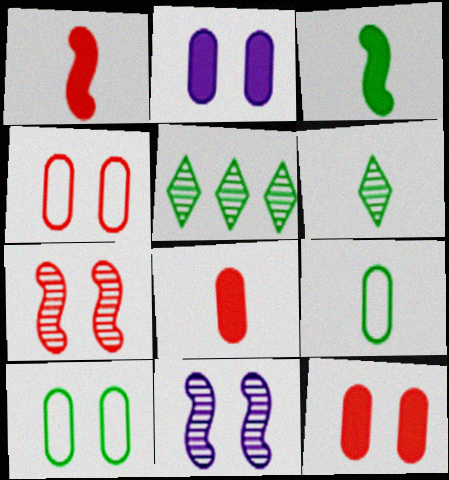[[3, 5, 10], 
[3, 6, 9]]